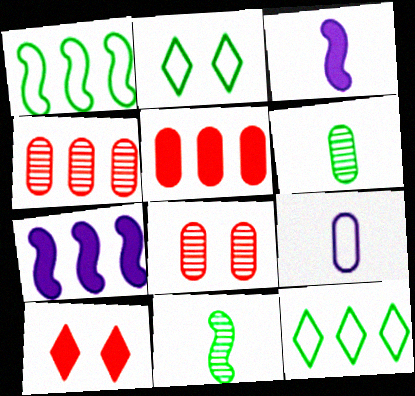[[2, 3, 4], 
[3, 8, 12], 
[4, 7, 12]]